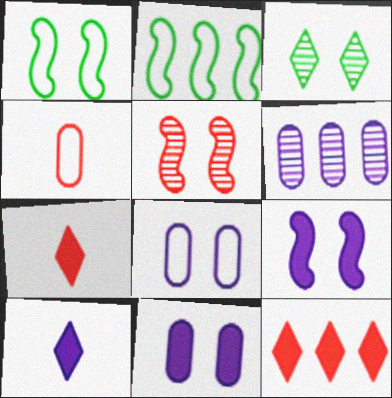[[1, 5, 9], 
[1, 6, 7], 
[2, 6, 12], 
[4, 5, 12]]